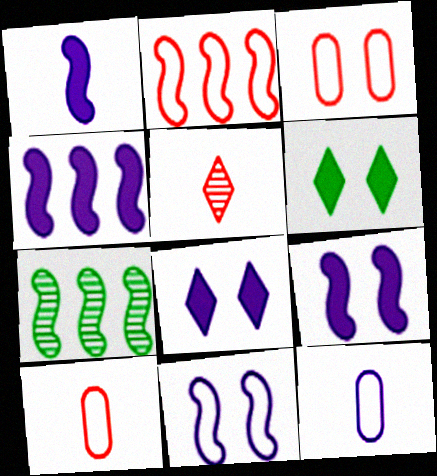[[1, 4, 9], 
[2, 4, 7], 
[7, 8, 10]]